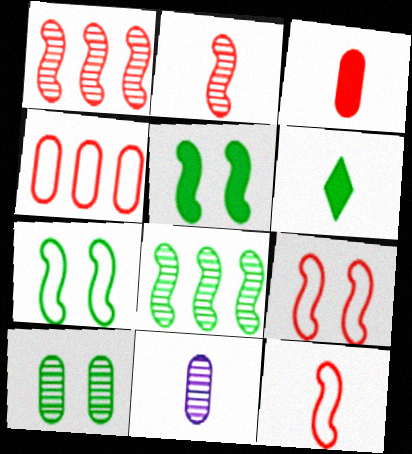[[6, 11, 12]]